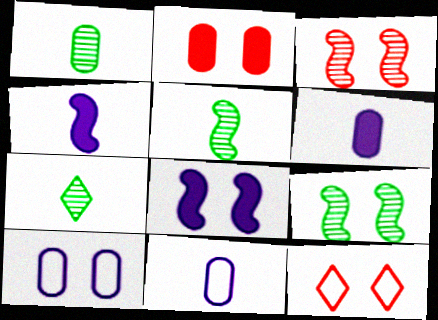[[1, 5, 7], 
[2, 3, 12]]